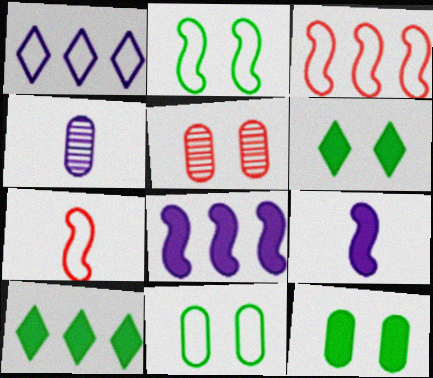[[1, 7, 11], 
[3, 4, 6]]